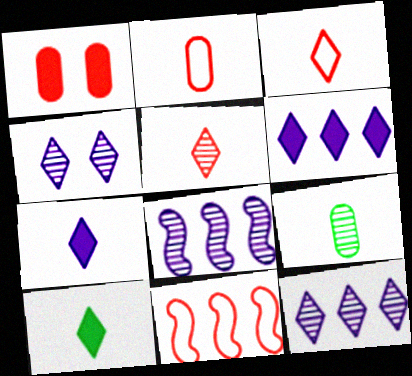[[1, 5, 11]]